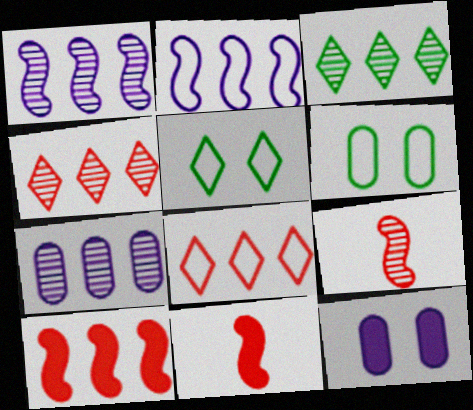[[5, 7, 11]]